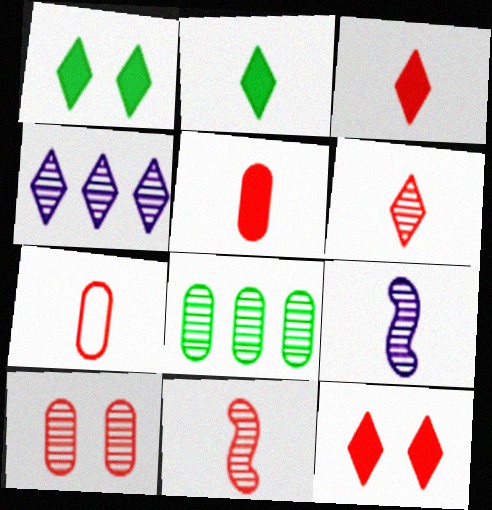[[2, 7, 9], 
[3, 7, 11]]